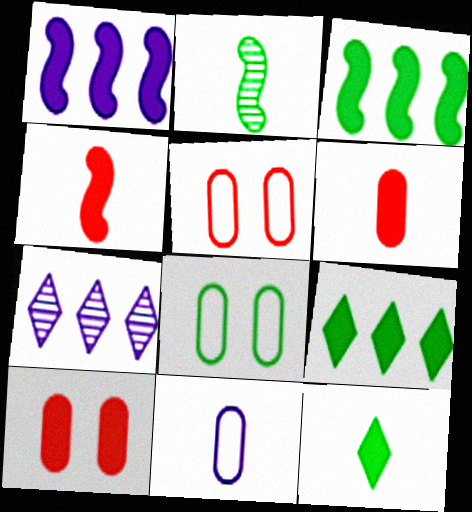[[1, 10, 12], 
[2, 8, 9], 
[4, 7, 8]]